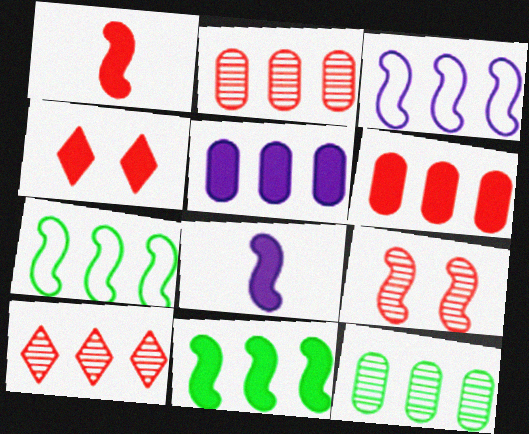[[1, 4, 6], 
[5, 7, 10], 
[7, 8, 9]]